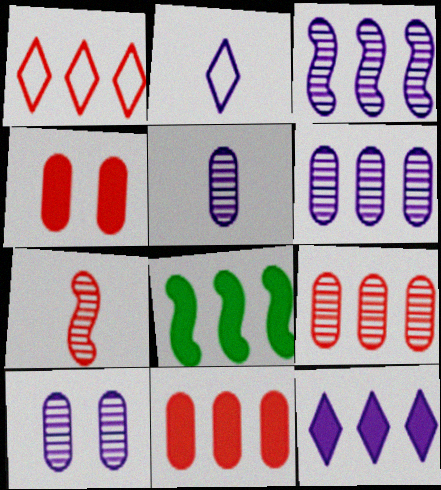[[1, 4, 7], 
[1, 6, 8], 
[5, 6, 10], 
[8, 11, 12]]